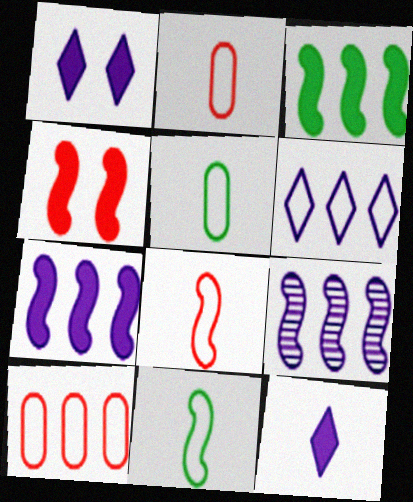[[4, 9, 11]]